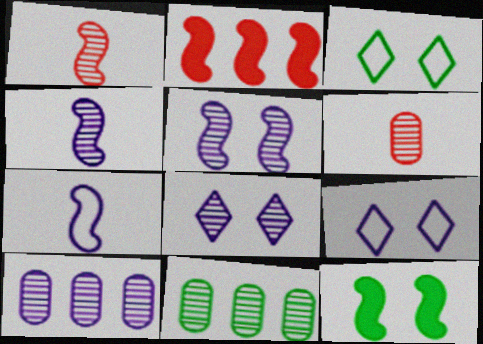[[1, 8, 11], 
[4, 8, 10]]